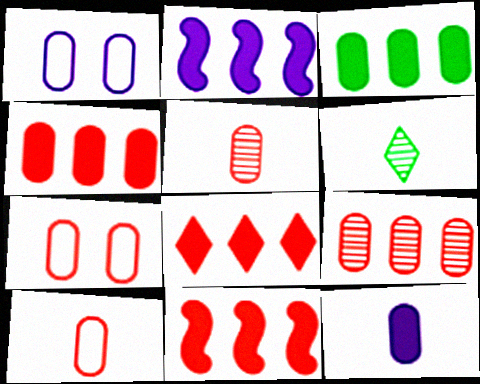[[1, 3, 5], 
[1, 6, 11], 
[2, 3, 8], 
[2, 6, 7], 
[4, 5, 7], 
[4, 8, 11]]